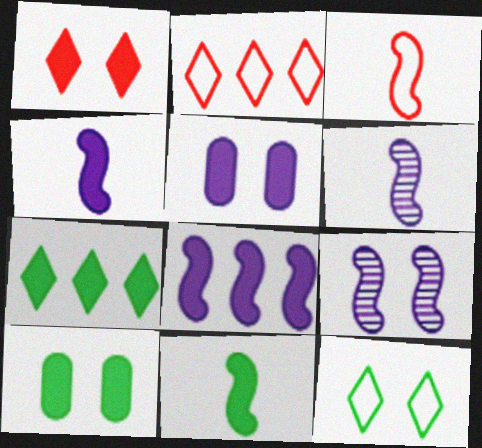[[2, 6, 10], 
[3, 6, 11], 
[7, 10, 11]]